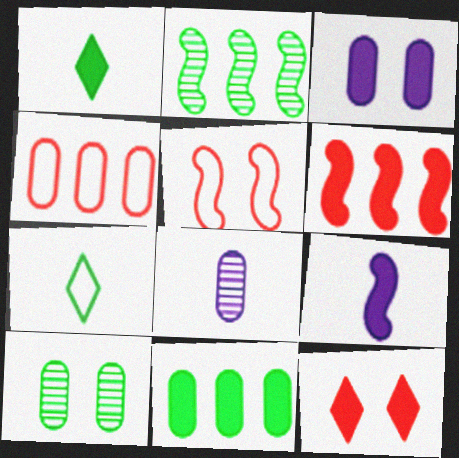[[1, 3, 6], 
[2, 5, 9], 
[9, 11, 12]]